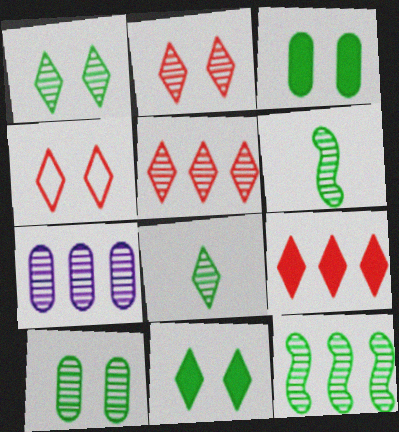[[2, 6, 7], 
[5, 7, 12], 
[8, 10, 12]]